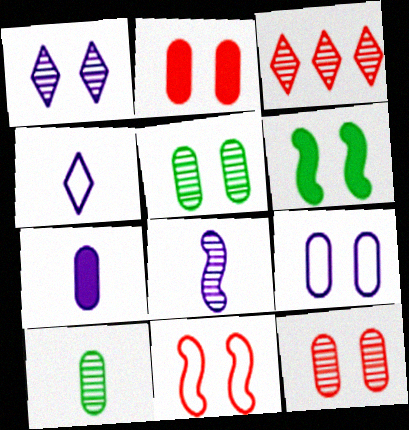[[2, 5, 9], 
[3, 5, 8], 
[4, 7, 8]]